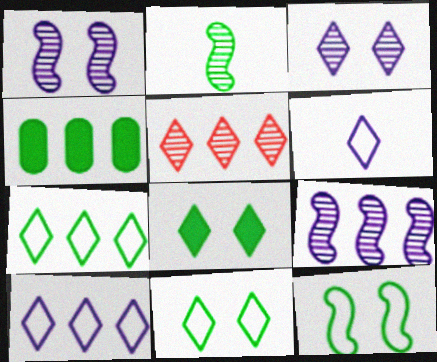[[2, 4, 11], 
[5, 6, 8]]